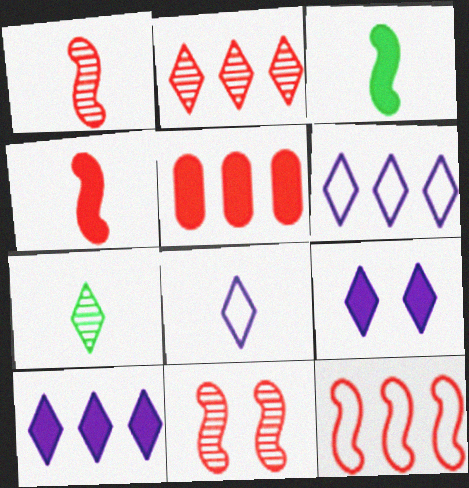[[2, 5, 12], 
[3, 5, 9], 
[4, 11, 12]]